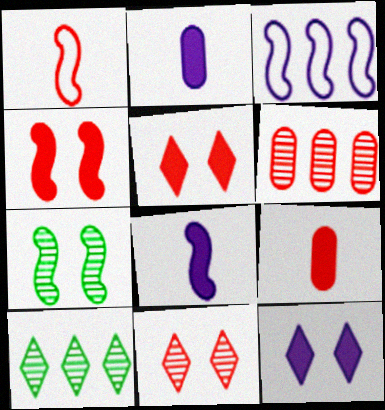[[1, 5, 6]]